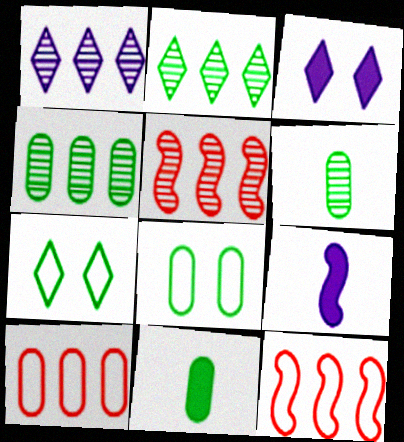[[1, 4, 5], 
[3, 6, 12], 
[4, 8, 11]]